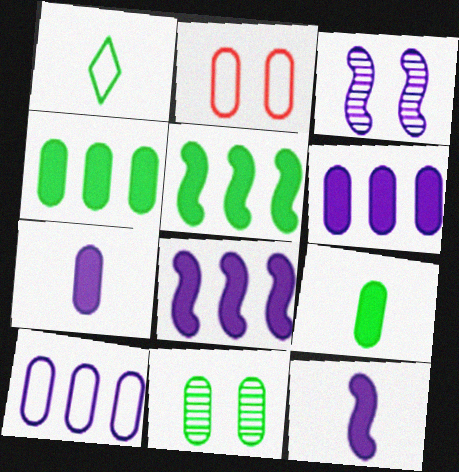[[1, 5, 11]]